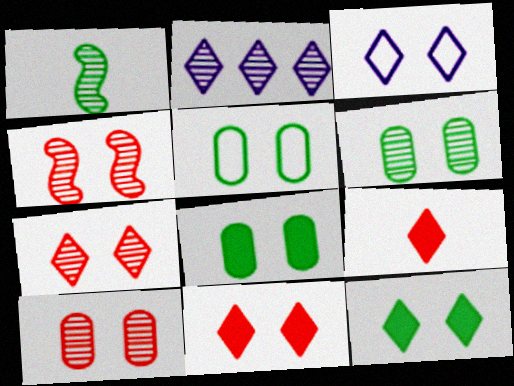[[1, 2, 10], 
[3, 4, 8], 
[3, 7, 12], 
[4, 7, 10], 
[5, 6, 8]]